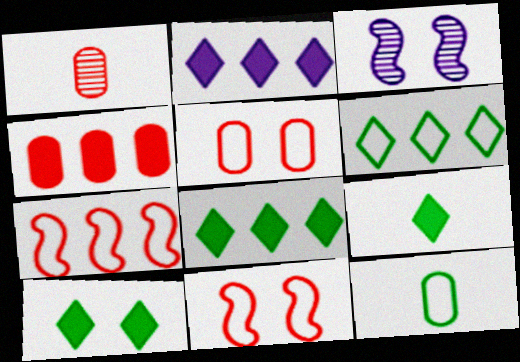[[1, 4, 5], 
[3, 5, 10], 
[8, 9, 10]]